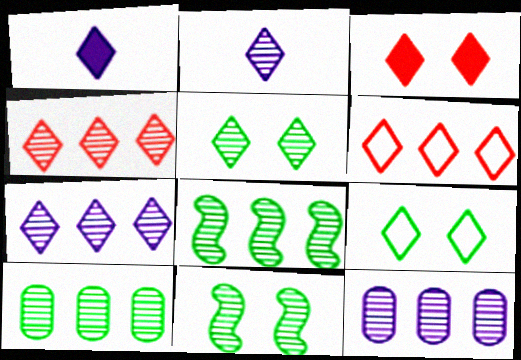[[1, 4, 9], 
[1, 5, 6], 
[2, 4, 5], 
[4, 8, 12]]